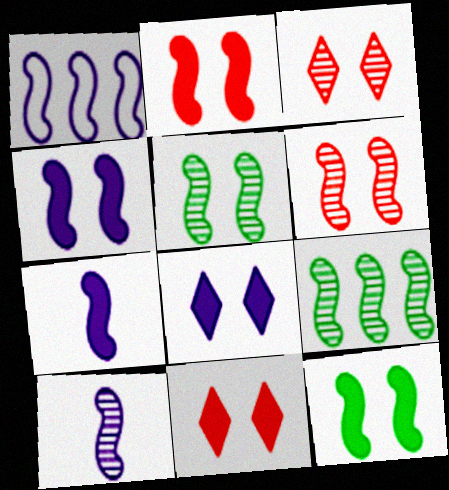[[1, 4, 10], 
[2, 4, 12], 
[6, 9, 10]]